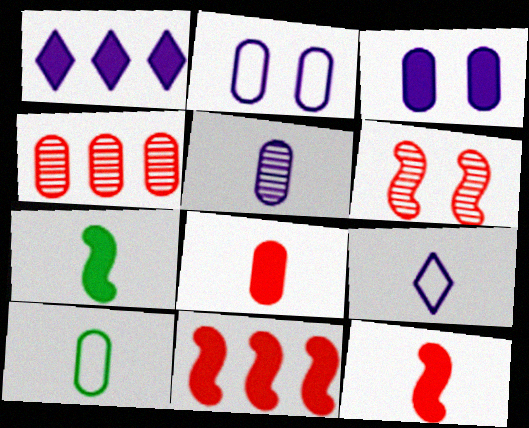[[1, 6, 10], 
[3, 4, 10], 
[5, 8, 10]]